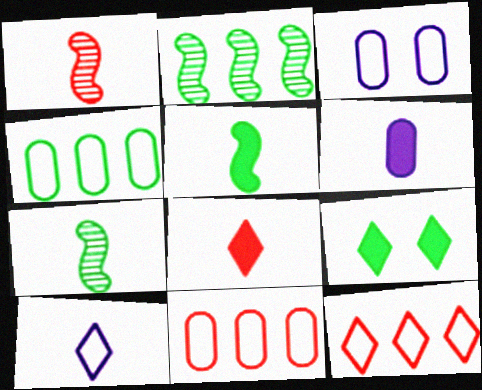[[2, 3, 8], 
[4, 7, 9], 
[5, 6, 8]]